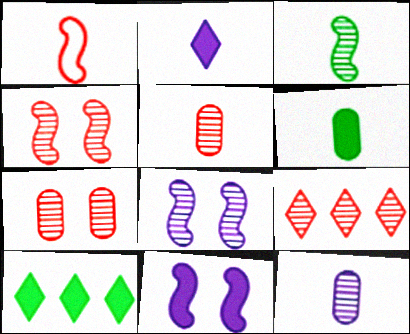[[4, 5, 9]]